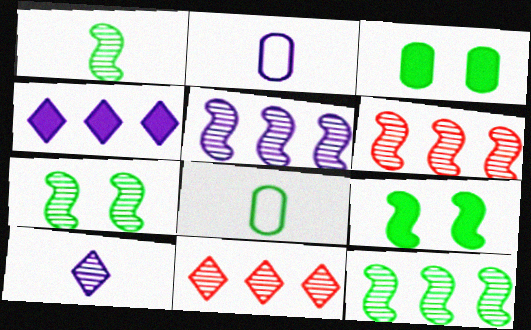[[1, 7, 12], 
[2, 9, 11], 
[5, 6, 12]]